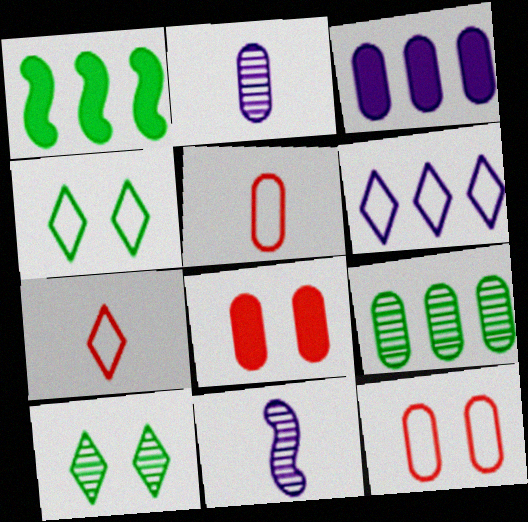[[4, 6, 7]]